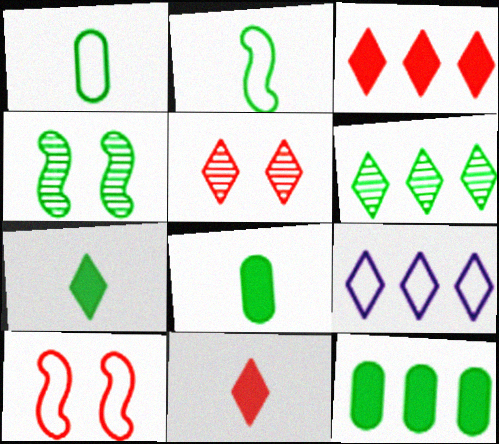[[1, 9, 10], 
[3, 6, 9], 
[5, 7, 9]]